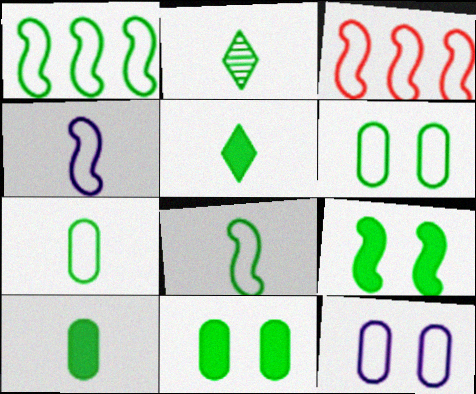[[1, 2, 11], 
[2, 8, 10]]